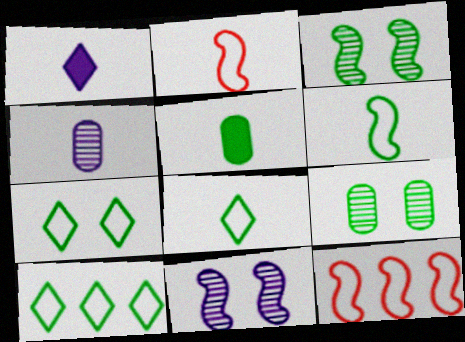[[1, 9, 12], 
[3, 5, 10], 
[7, 8, 10]]